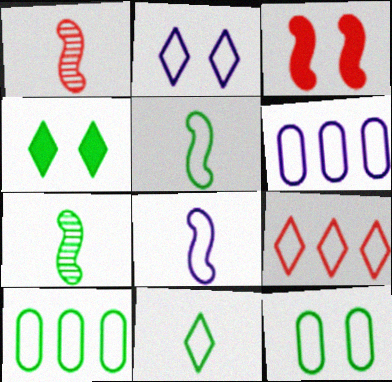[[1, 4, 6], 
[2, 6, 8], 
[2, 9, 11], 
[4, 7, 10], 
[8, 9, 12]]